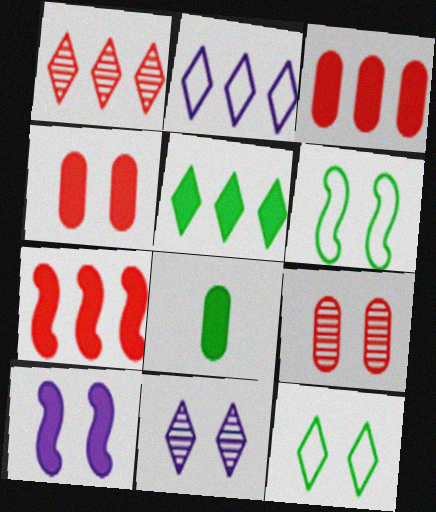[[1, 2, 5], 
[4, 6, 11], 
[9, 10, 12]]